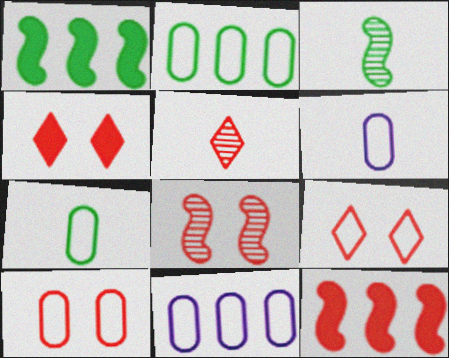[[2, 6, 10], 
[3, 4, 11], 
[4, 8, 10], 
[5, 10, 12], 
[7, 10, 11]]